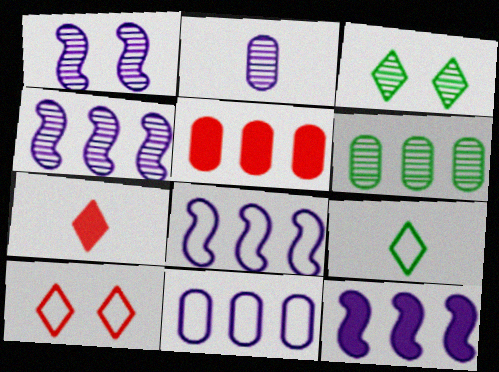[[1, 5, 9], 
[4, 8, 12], 
[5, 6, 11]]